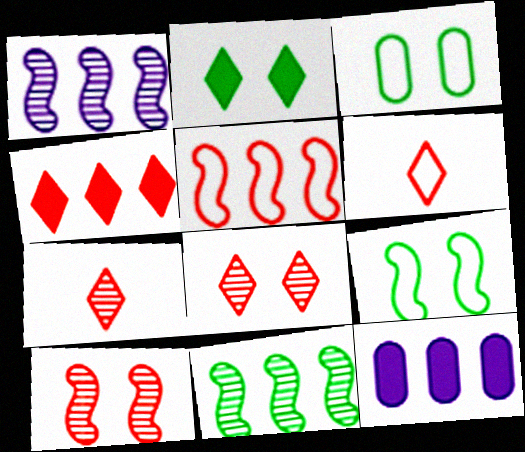[[4, 6, 8], 
[7, 9, 12]]